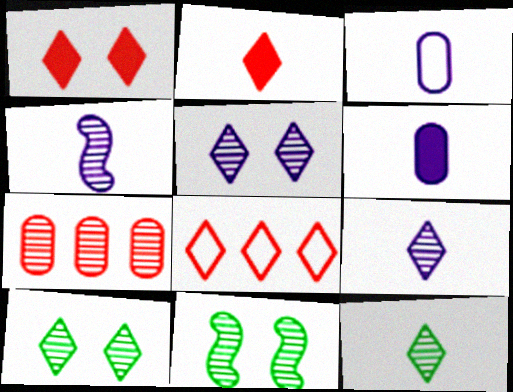[[4, 7, 10], 
[6, 8, 11], 
[7, 9, 11]]